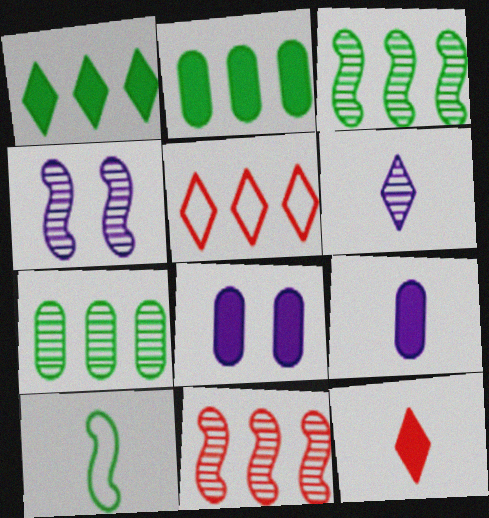[]